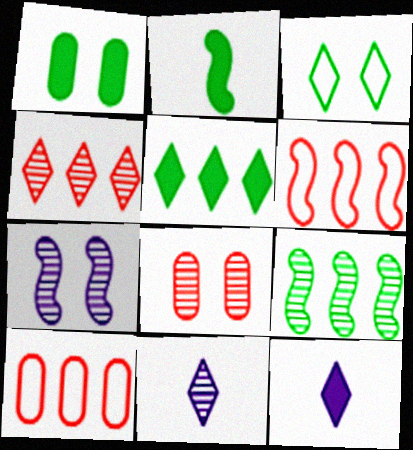[[1, 2, 5], 
[1, 6, 11], 
[2, 6, 7], 
[3, 4, 12], 
[8, 9, 11]]